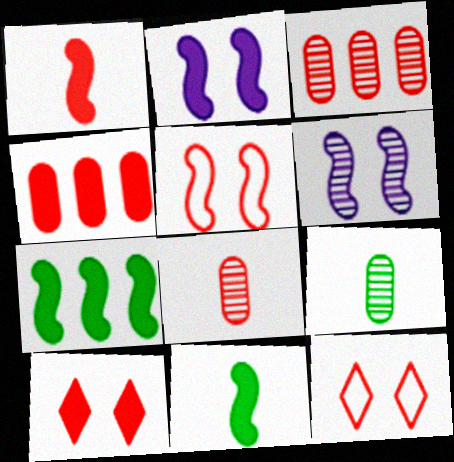[[1, 2, 7], 
[1, 3, 12], 
[1, 4, 10]]